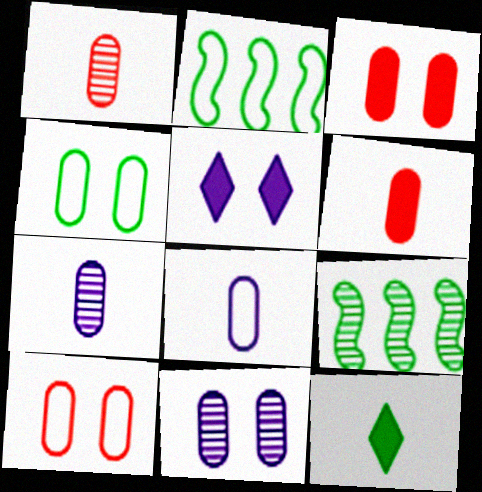[[1, 2, 5], 
[3, 4, 11], 
[4, 9, 12]]